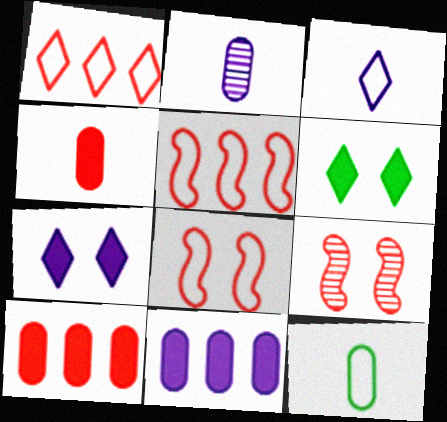[[1, 4, 9], 
[2, 4, 12], 
[2, 5, 6]]